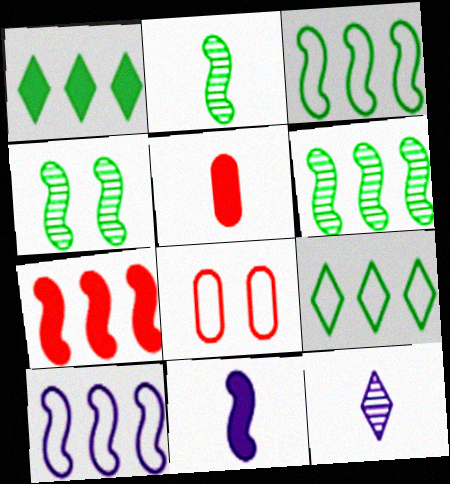[[2, 4, 6], 
[6, 7, 10]]